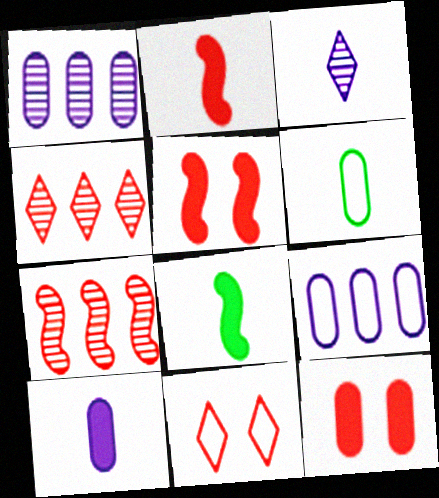[[1, 6, 12], 
[1, 8, 11], 
[2, 3, 6]]